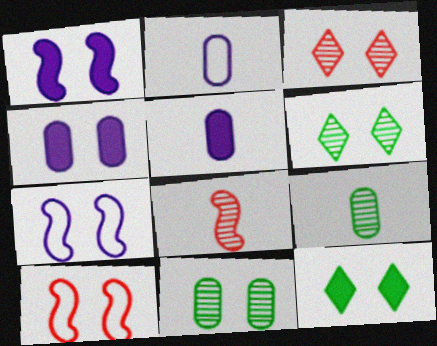[[4, 6, 10]]